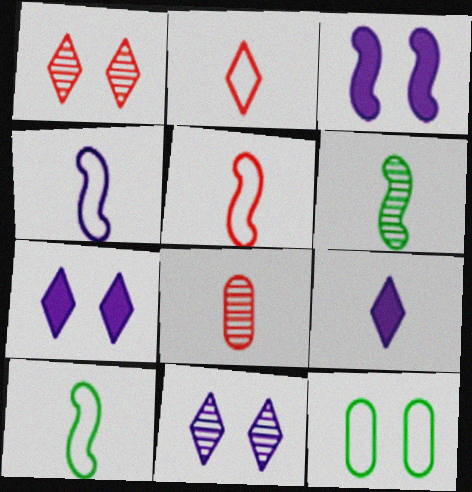[[1, 3, 12], 
[4, 5, 10], 
[8, 9, 10]]